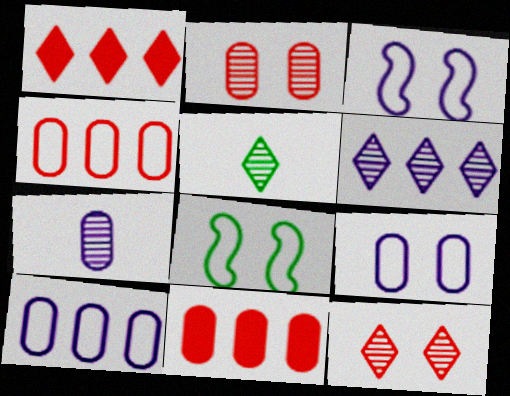[[1, 7, 8], 
[3, 5, 11], 
[5, 6, 12]]